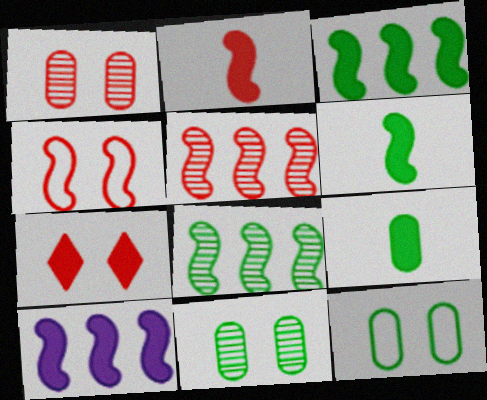[[1, 4, 7], 
[2, 4, 5], 
[7, 9, 10]]